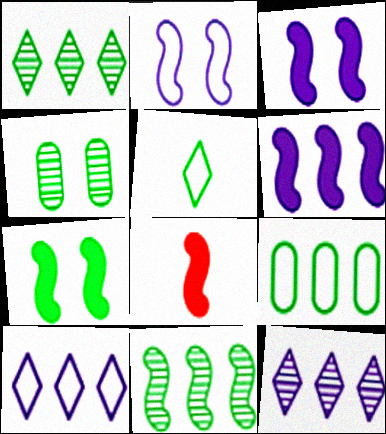[[2, 8, 11], 
[4, 8, 10], 
[6, 7, 8]]